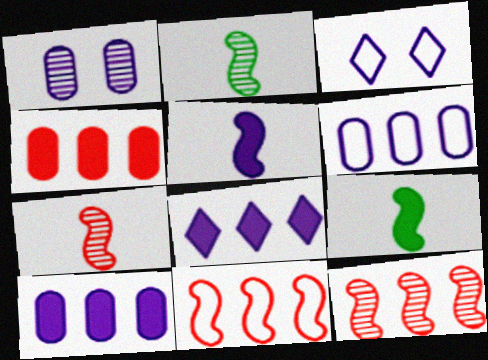[[2, 3, 4]]